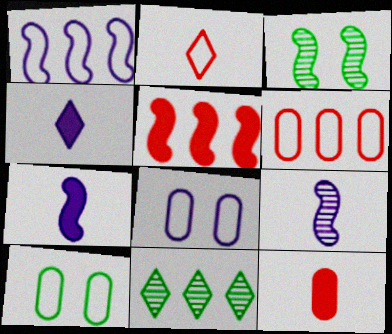[[1, 2, 10], 
[3, 4, 6]]